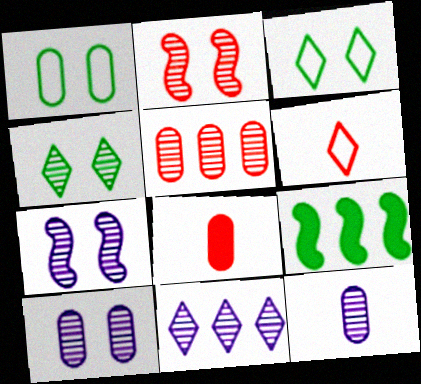[[2, 4, 10], 
[6, 9, 10], 
[7, 11, 12]]